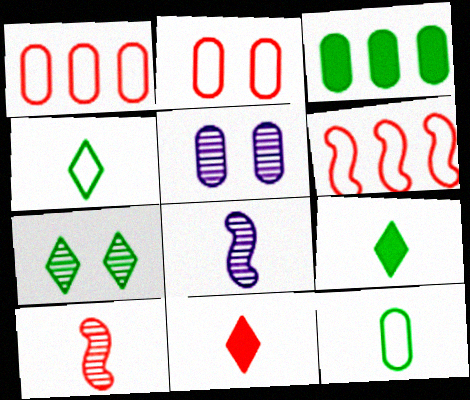[[5, 6, 9], 
[8, 11, 12]]